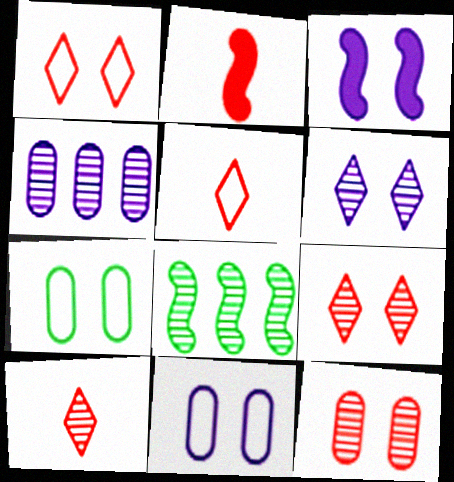[[3, 6, 11], 
[3, 7, 9]]